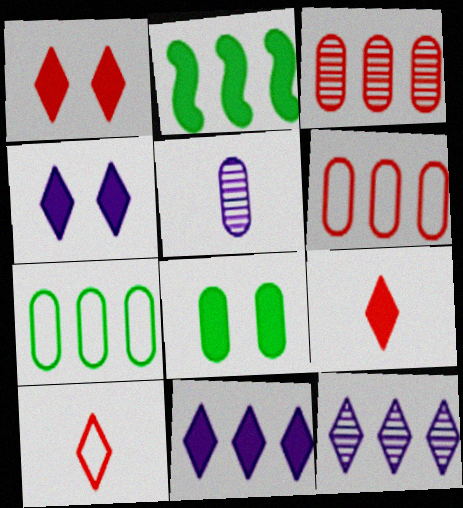[[2, 6, 12], 
[5, 6, 8]]